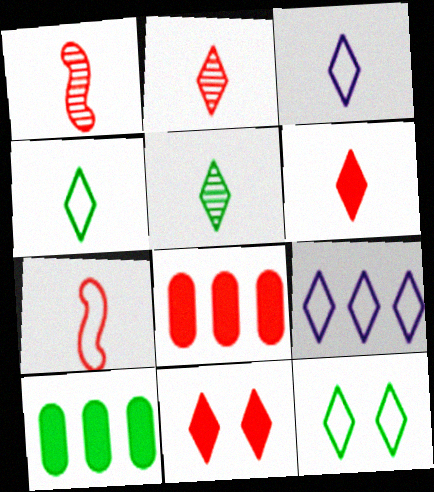[[3, 5, 6], 
[5, 9, 11]]